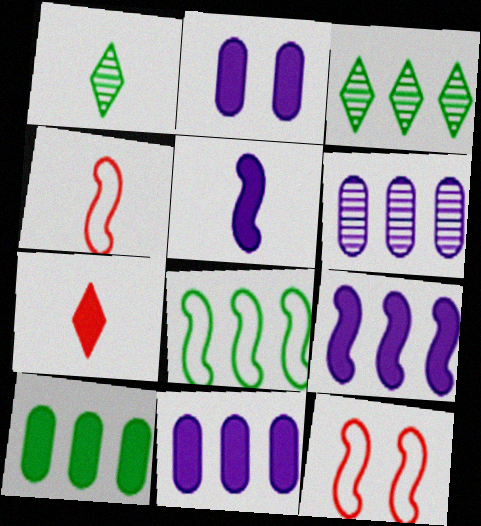[[1, 11, 12], 
[2, 3, 4], 
[3, 8, 10]]